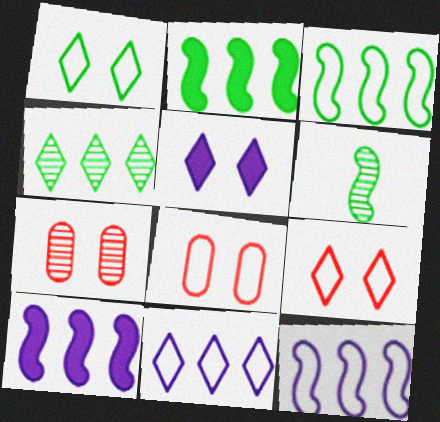[]